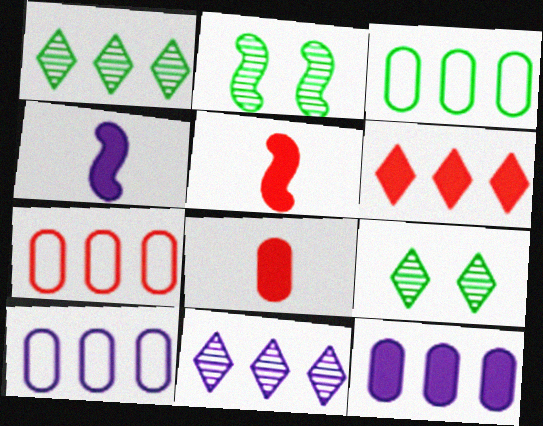[[3, 7, 10], 
[4, 7, 9], 
[5, 9, 10]]